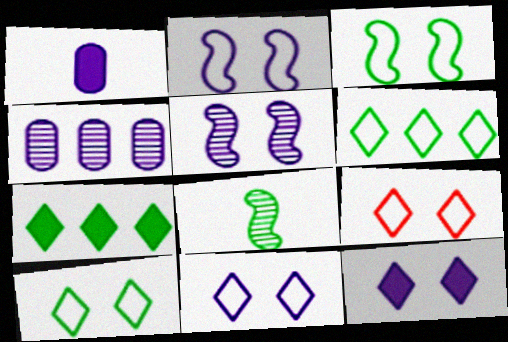[[9, 10, 11]]